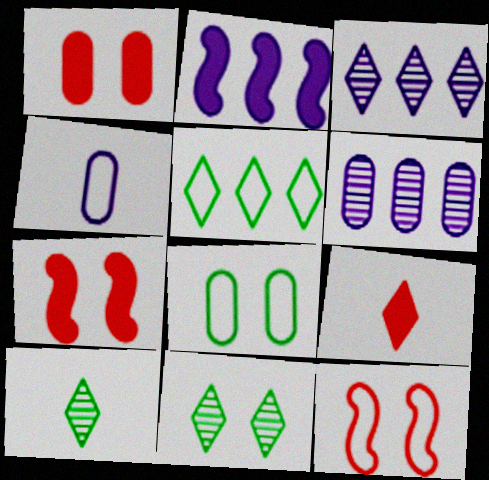[[4, 5, 12]]